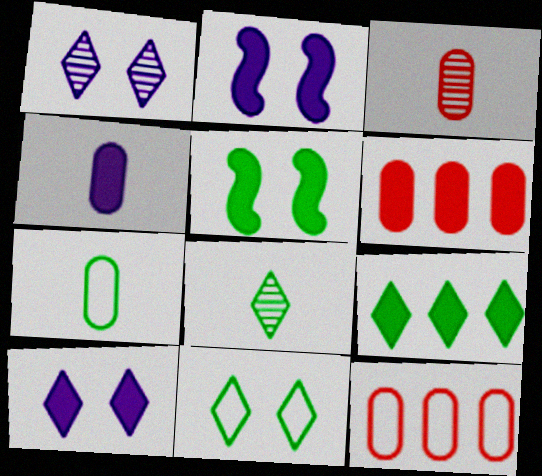[[2, 8, 12], 
[3, 4, 7], 
[8, 9, 11]]